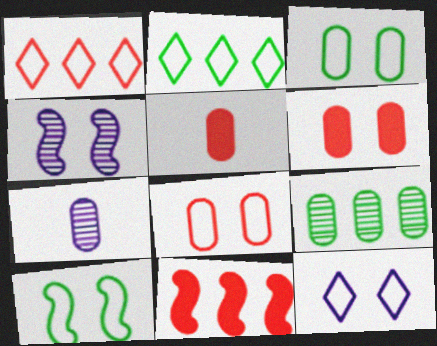[[2, 4, 5], 
[8, 10, 12]]